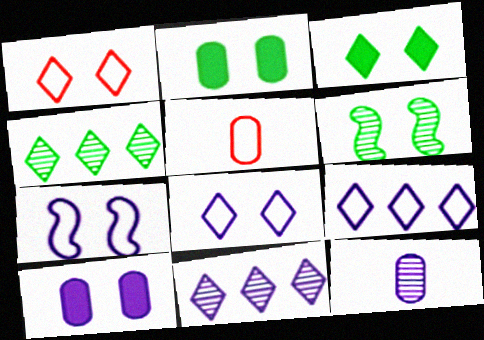[[1, 6, 10]]